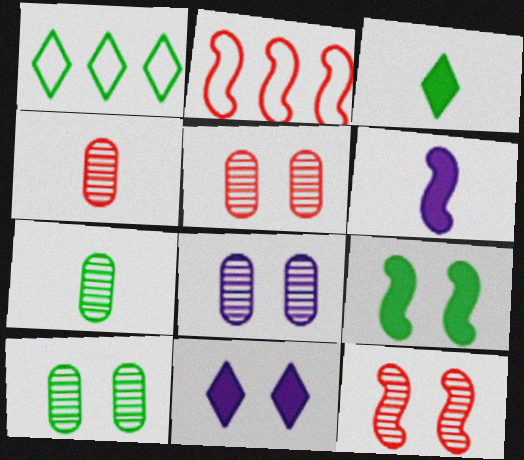[[1, 5, 6], 
[1, 7, 9], 
[2, 3, 8], 
[2, 7, 11], 
[5, 8, 10]]